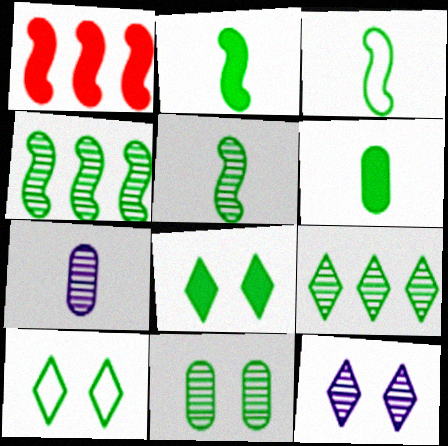[[1, 7, 10], 
[2, 3, 5], 
[4, 6, 10], 
[5, 9, 11]]